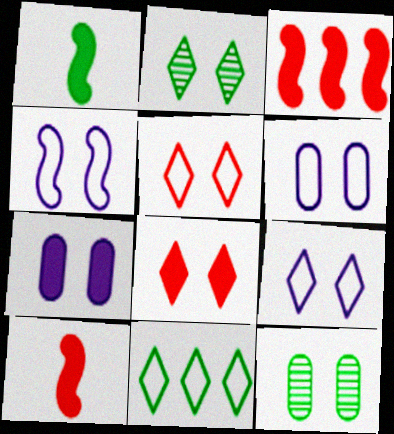[[1, 11, 12], 
[2, 8, 9], 
[4, 6, 9], 
[4, 8, 12]]